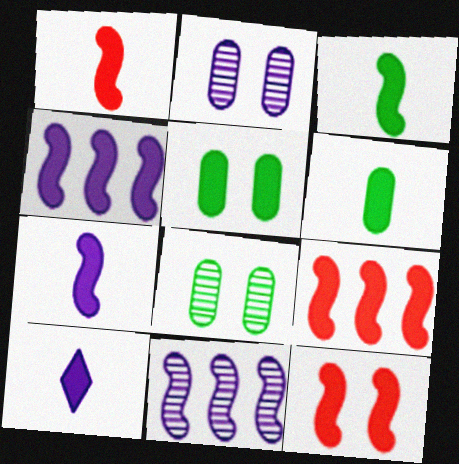[[1, 3, 7], 
[1, 6, 10], 
[1, 9, 12], 
[3, 4, 12], 
[5, 9, 10]]